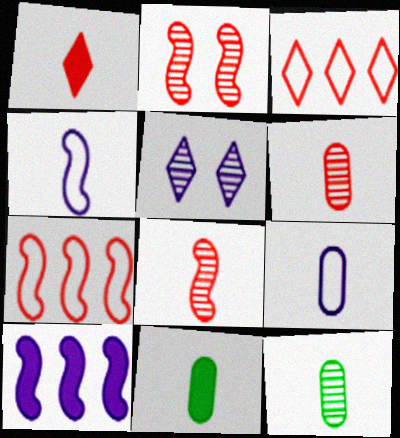[[1, 4, 12], 
[5, 7, 11], 
[5, 9, 10], 
[6, 9, 11]]